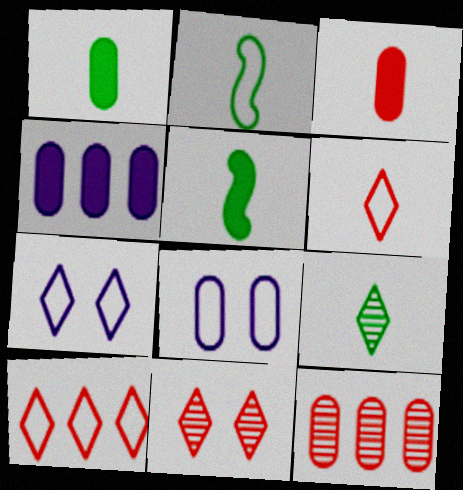[[1, 2, 9], 
[1, 8, 12], 
[2, 4, 11], 
[2, 8, 10], 
[5, 7, 12]]